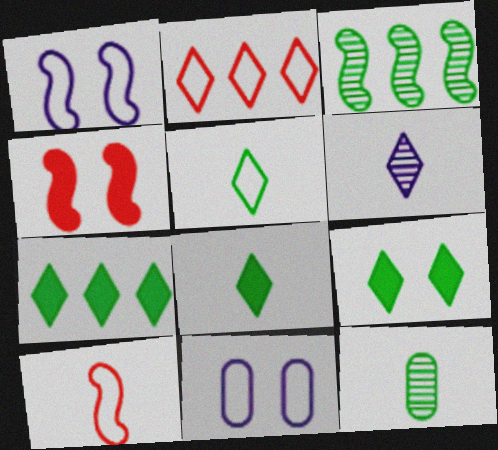[[2, 6, 9], 
[7, 8, 9]]